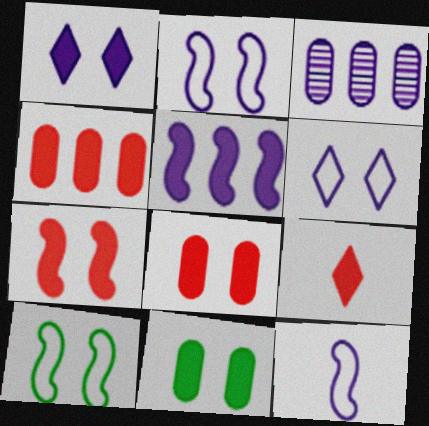[[1, 3, 12], 
[1, 7, 11], 
[3, 9, 10], 
[4, 7, 9], 
[5, 9, 11]]